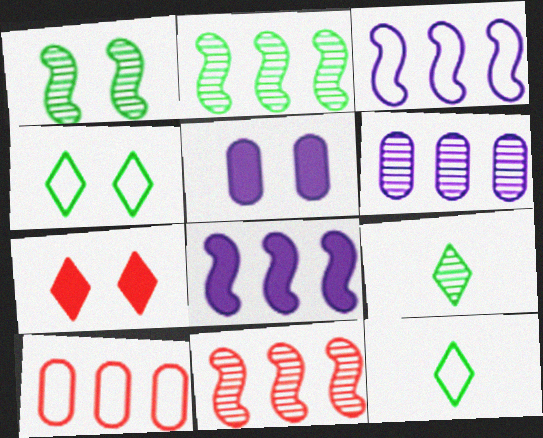[[5, 11, 12]]